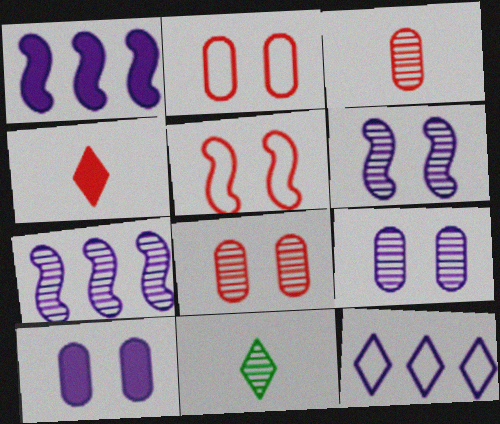[[1, 2, 11], 
[7, 8, 11]]